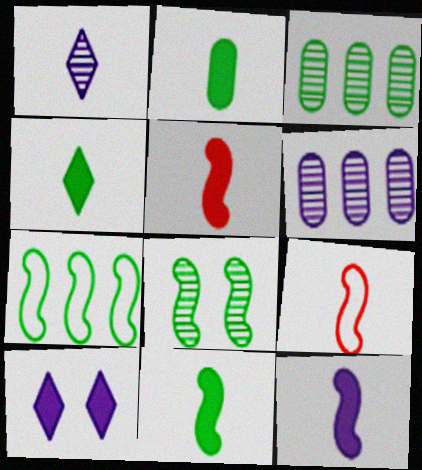[[1, 2, 9], 
[2, 4, 11], 
[3, 9, 10], 
[5, 11, 12], 
[7, 8, 11]]